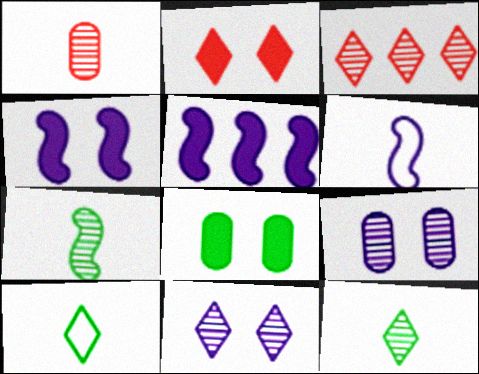[[2, 4, 8], 
[3, 6, 8], 
[3, 7, 9], 
[3, 11, 12]]